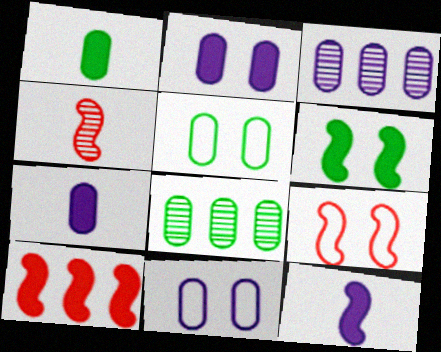[[1, 5, 8], 
[3, 7, 11], 
[4, 9, 10], 
[6, 10, 12]]